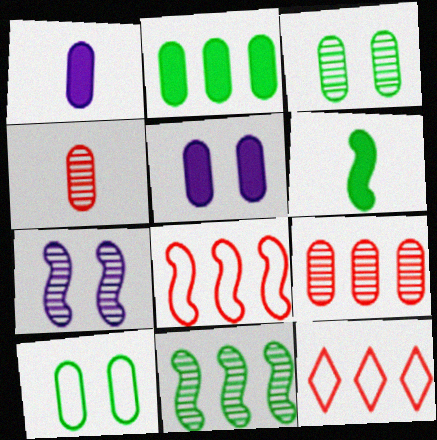[[1, 9, 10], 
[6, 7, 8]]